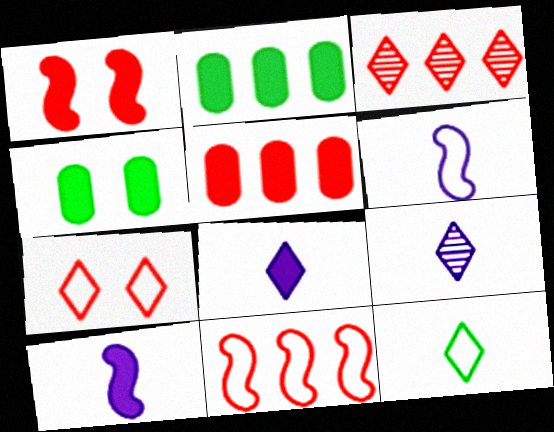[[1, 2, 8], 
[3, 4, 6], 
[3, 5, 11], 
[4, 9, 11]]